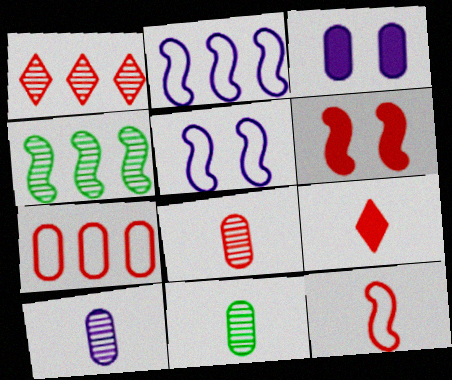[[3, 7, 11], 
[8, 9, 12], 
[8, 10, 11]]